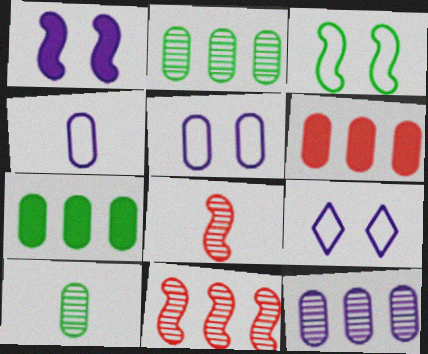[[5, 6, 10], 
[7, 8, 9]]